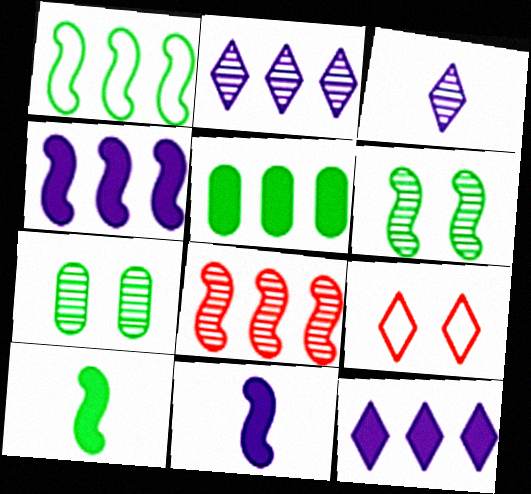[[1, 4, 8], 
[1, 6, 10], 
[3, 7, 8]]